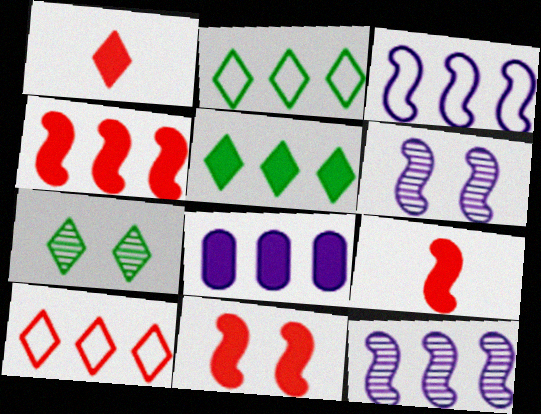[[4, 5, 8], 
[4, 9, 11]]